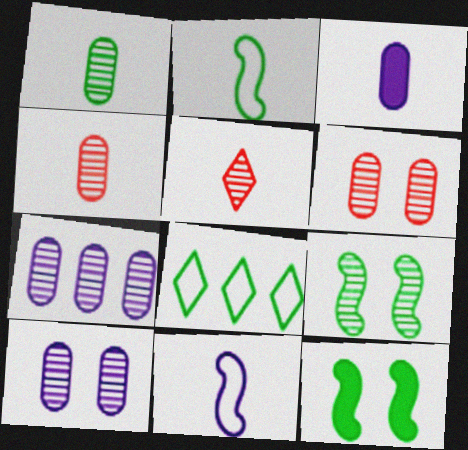[[1, 6, 7], 
[1, 8, 12], 
[2, 3, 5], 
[5, 7, 9]]